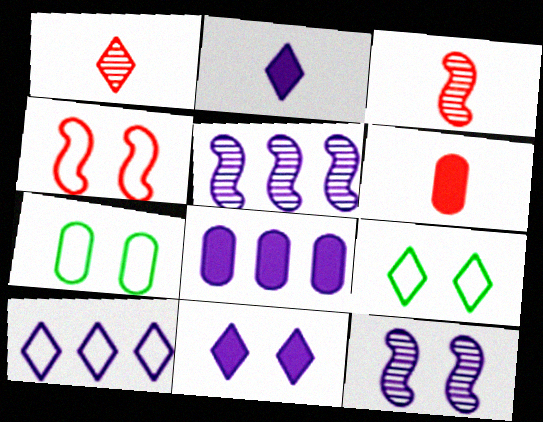[[3, 8, 9], 
[5, 6, 9], 
[5, 8, 10]]